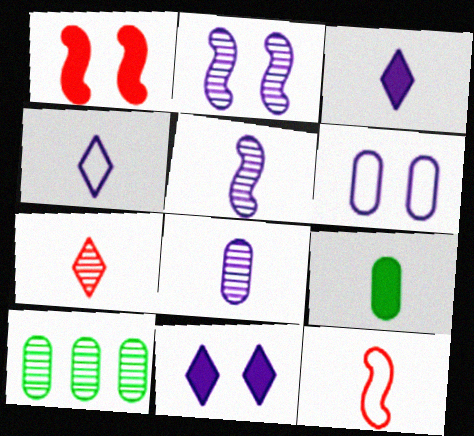[[1, 4, 10], 
[2, 6, 11], 
[2, 7, 10], 
[10, 11, 12]]